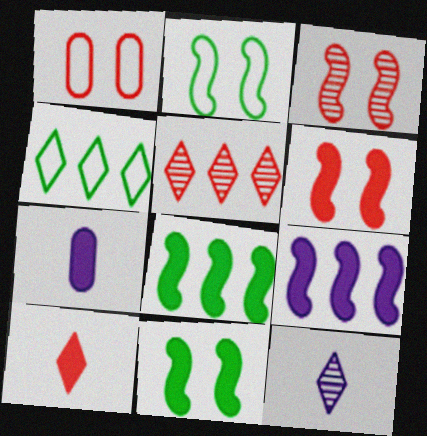[[1, 8, 12], 
[2, 5, 7], 
[3, 4, 7]]